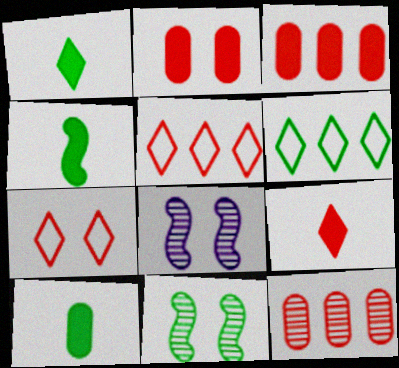[[1, 4, 10], 
[5, 8, 10], 
[6, 10, 11]]